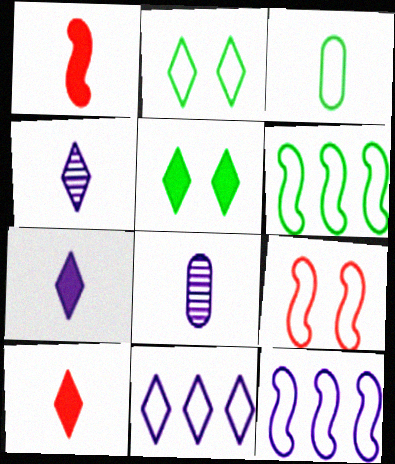[[1, 3, 4], 
[2, 3, 6], 
[3, 9, 11]]